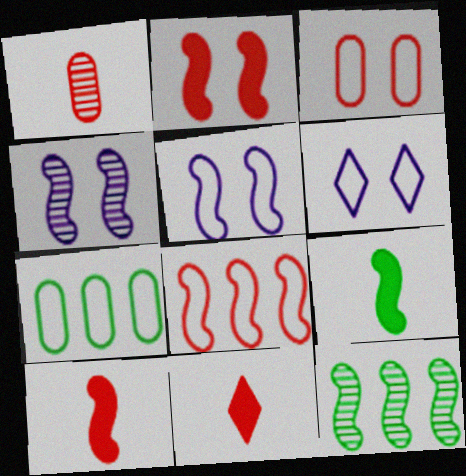[[4, 7, 11], 
[4, 8, 9], 
[5, 10, 12]]